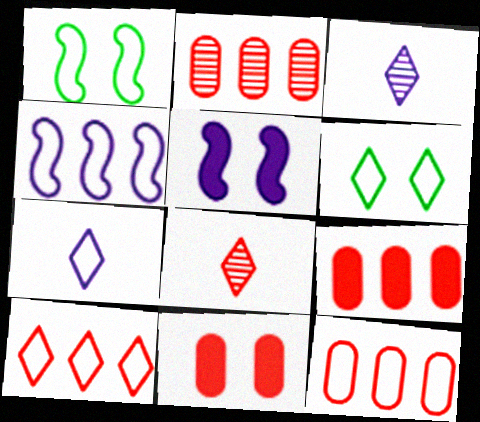[[1, 3, 9], 
[1, 7, 12], 
[2, 9, 12], 
[6, 7, 10]]